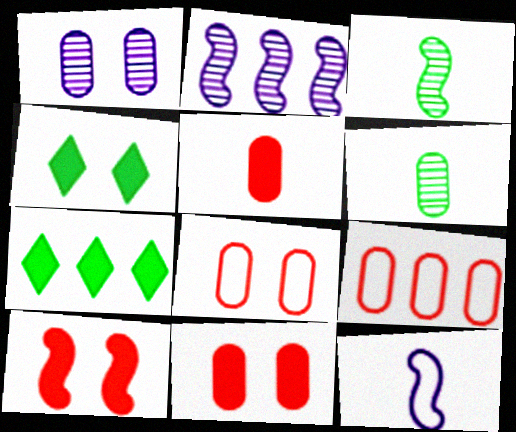[[2, 7, 9]]